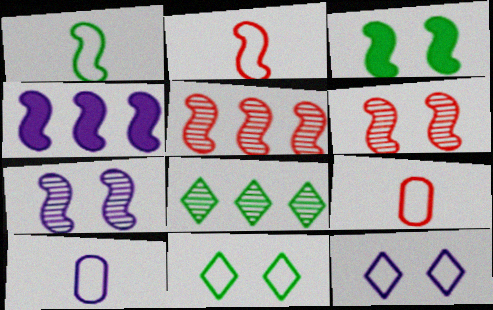[[1, 4, 6]]